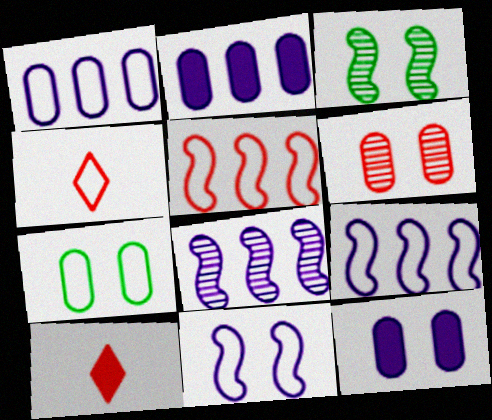[[1, 3, 10], 
[2, 3, 4], 
[4, 7, 9], 
[5, 6, 10], 
[6, 7, 12], 
[7, 8, 10]]